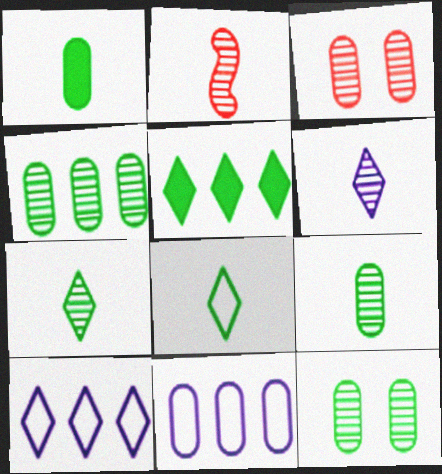[[1, 3, 11], 
[2, 6, 9], 
[4, 9, 12]]